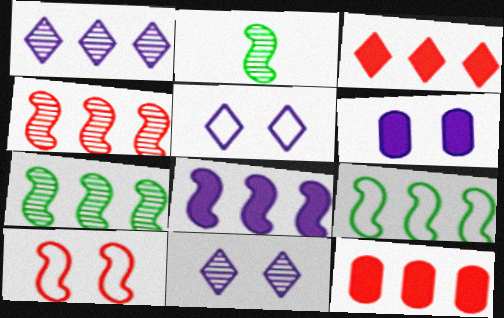[[1, 9, 12], 
[2, 5, 12], 
[2, 8, 10], 
[4, 8, 9]]